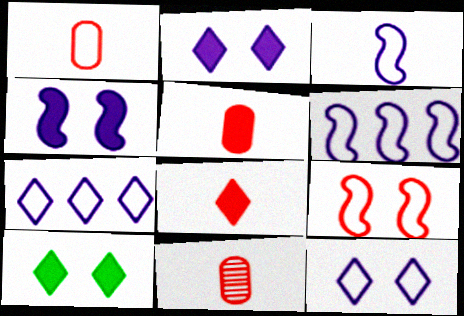[[1, 5, 11], 
[6, 10, 11]]